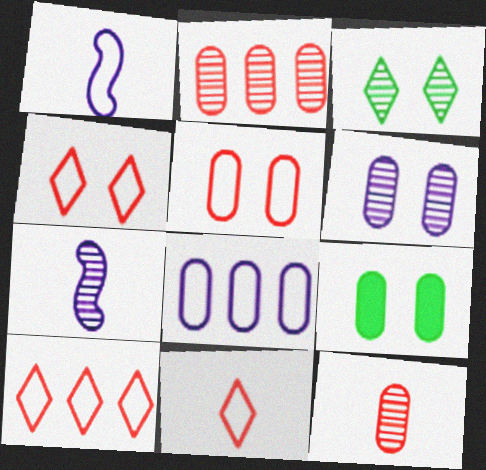[[2, 3, 7], 
[4, 10, 11], 
[5, 6, 9], 
[7, 9, 10], 
[8, 9, 12]]